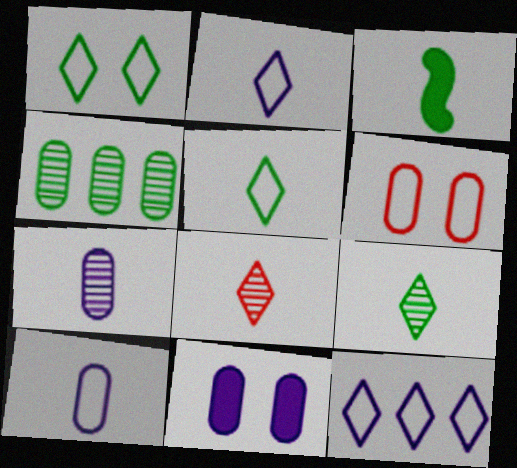[[1, 3, 4], 
[3, 8, 10]]